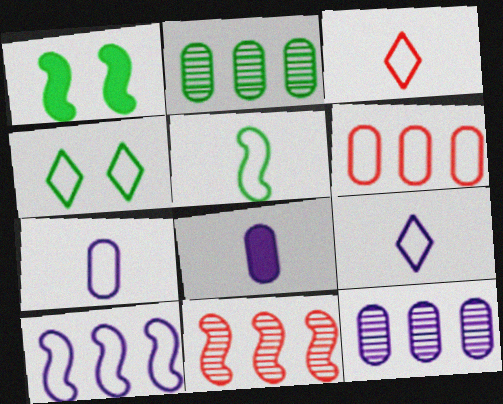[[1, 3, 12], 
[3, 5, 7], 
[4, 8, 11]]